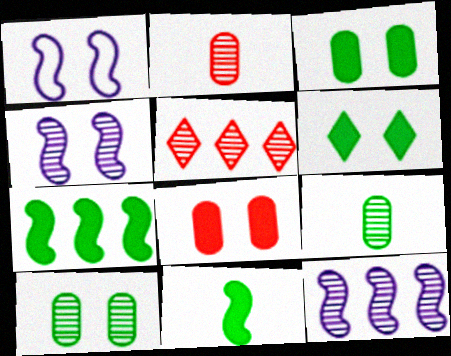[[4, 5, 9]]